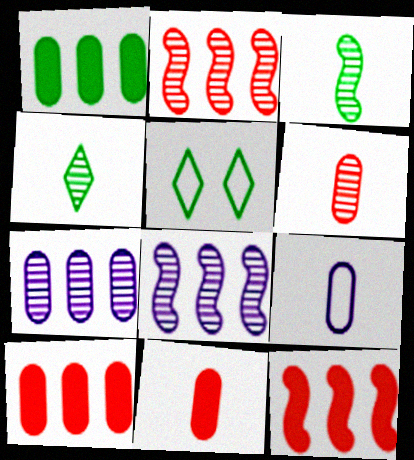[[1, 3, 5], 
[5, 8, 11]]